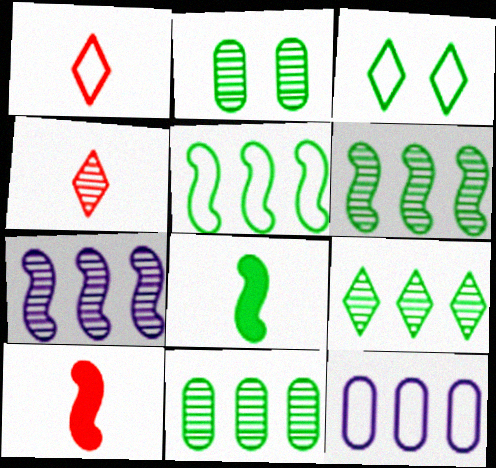[[2, 4, 7], 
[3, 8, 11], 
[6, 9, 11]]